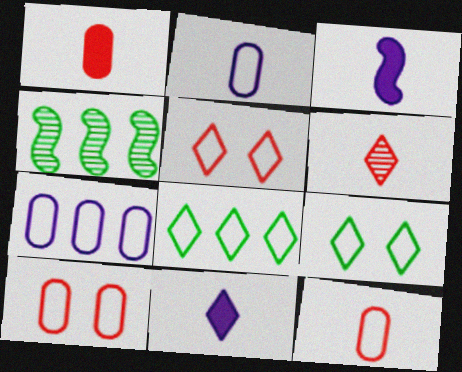[[4, 10, 11]]